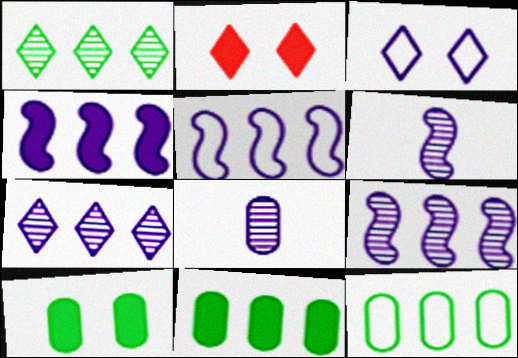[[2, 6, 12], 
[3, 4, 8], 
[4, 5, 9]]